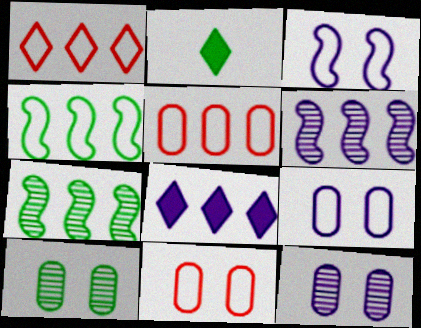[[2, 4, 10], 
[2, 6, 11], 
[5, 7, 8]]